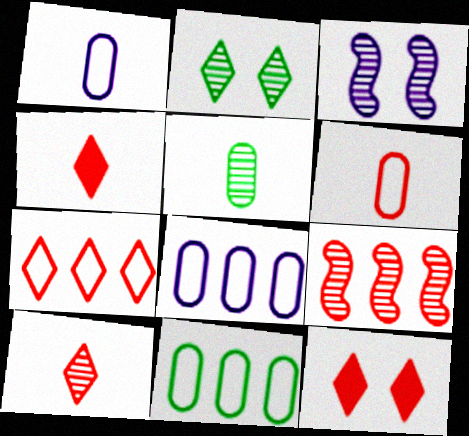[[3, 4, 11], 
[6, 9, 12], 
[7, 10, 12]]